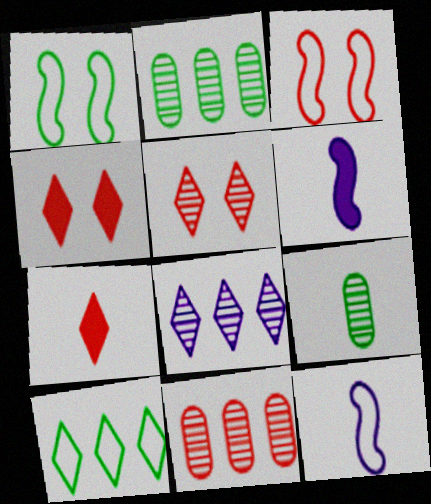[[2, 4, 12], 
[3, 7, 11], 
[7, 9, 12]]